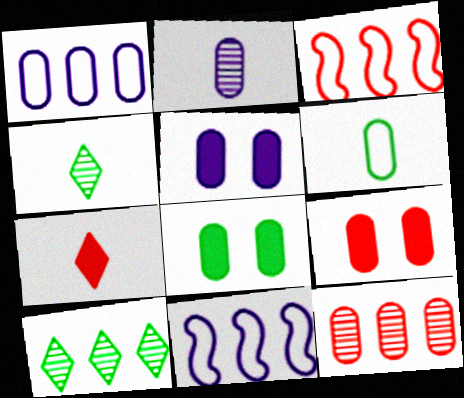[[1, 2, 5], 
[3, 4, 5], 
[4, 9, 11], 
[5, 6, 12], 
[5, 8, 9]]